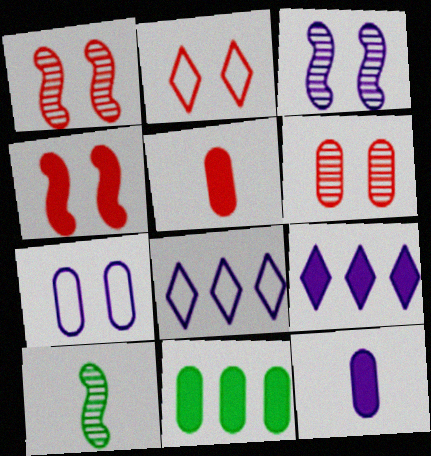[[2, 4, 6], 
[3, 8, 12]]